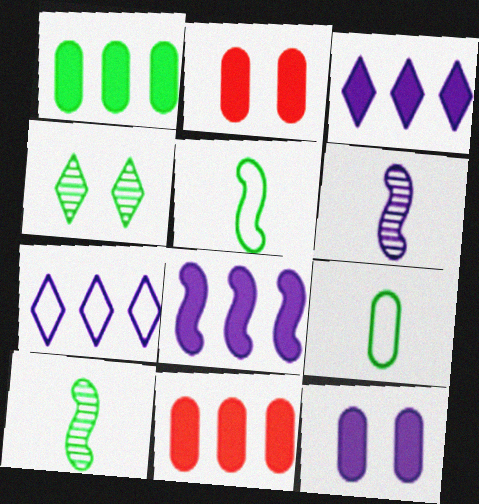[[1, 4, 5], 
[2, 7, 10], 
[6, 7, 12]]